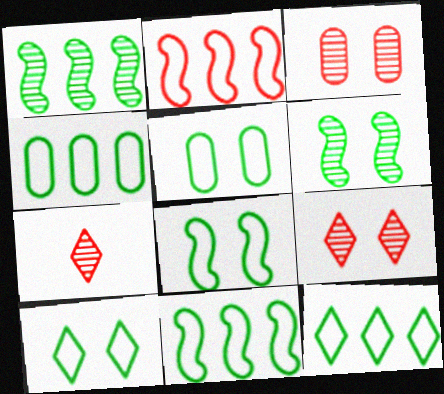[[4, 11, 12], 
[5, 8, 10]]